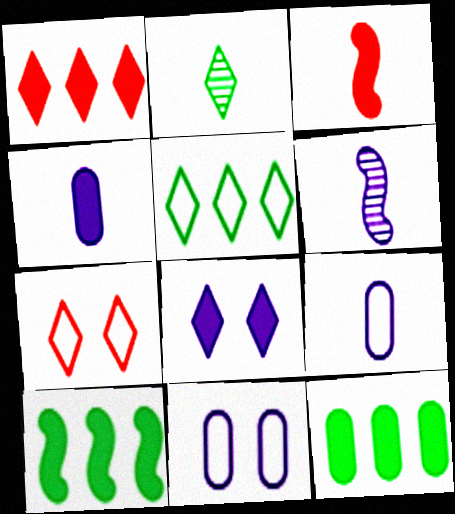[[2, 3, 9], 
[3, 8, 12], 
[6, 7, 12]]